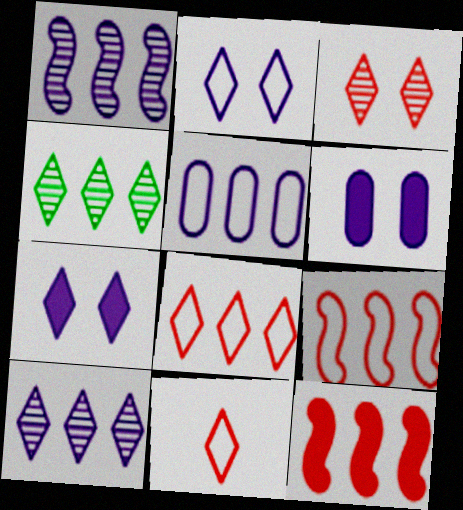[[4, 5, 12], 
[4, 7, 11]]